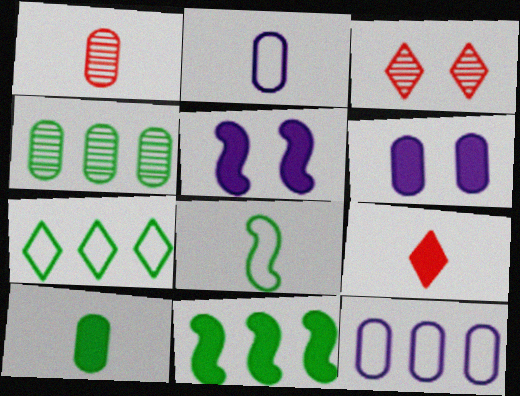[[1, 2, 10], 
[1, 5, 7], 
[2, 3, 11], 
[4, 7, 11], 
[6, 9, 11]]